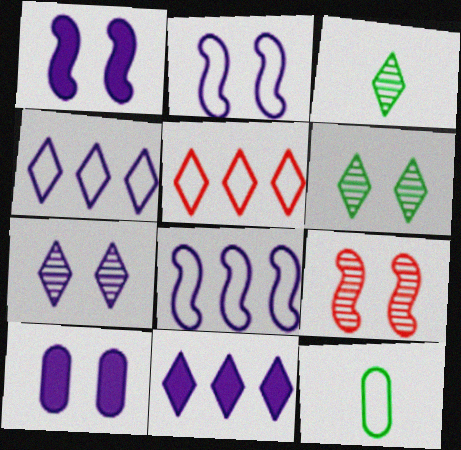[[2, 5, 12], 
[2, 7, 10], 
[9, 11, 12]]